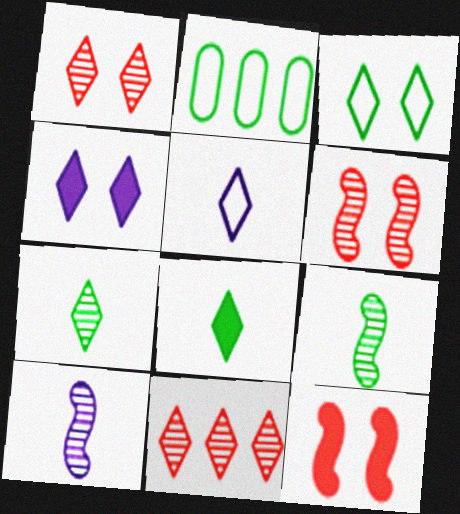[[1, 3, 4]]